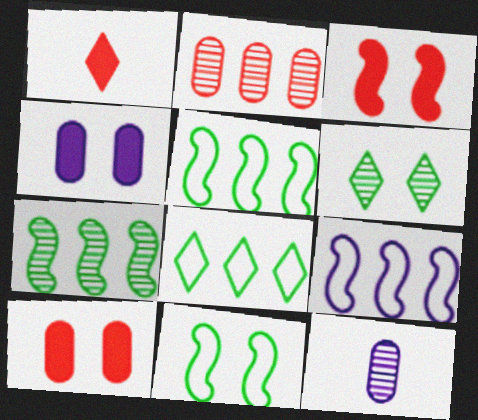[[3, 8, 12]]